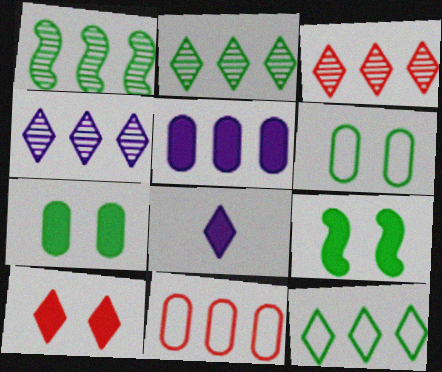[[2, 3, 4]]